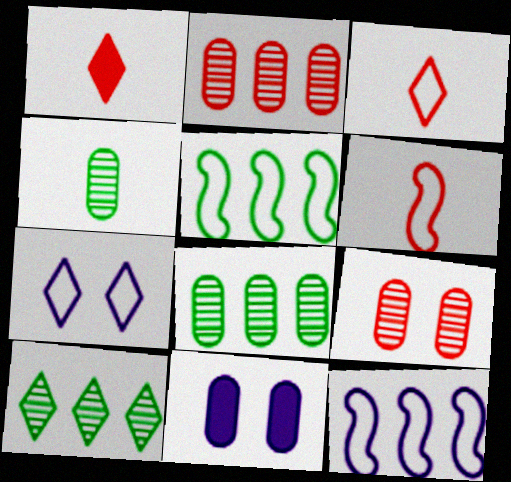[[1, 7, 10], 
[6, 10, 11]]